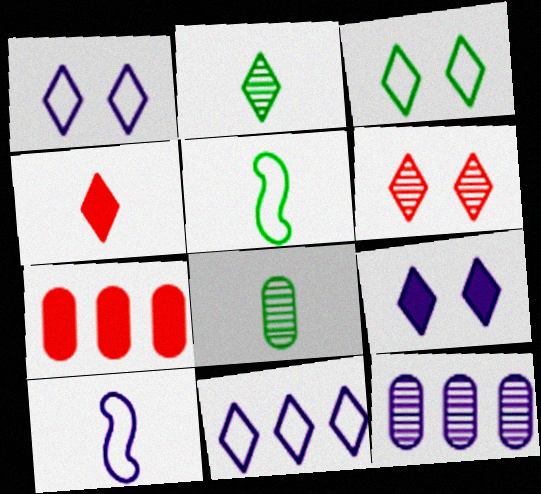[[3, 6, 9], 
[4, 8, 10], 
[9, 10, 12]]